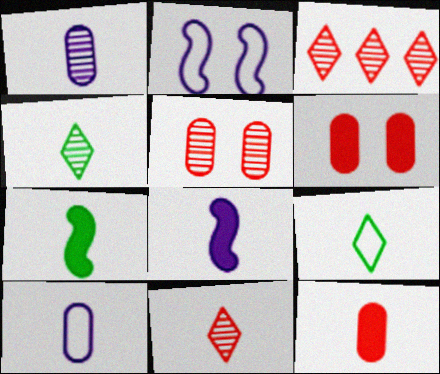[[7, 10, 11]]